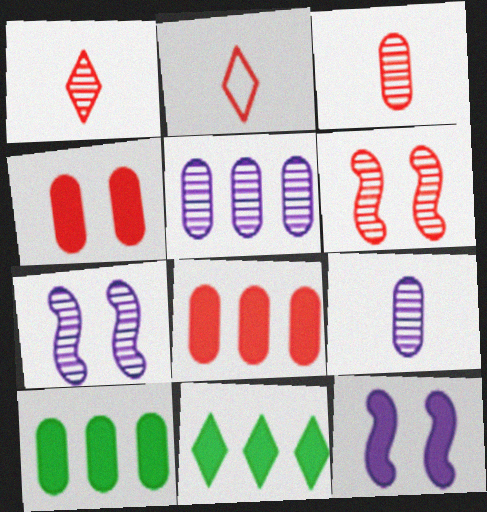[[2, 6, 8], 
[2, 7, 10]]